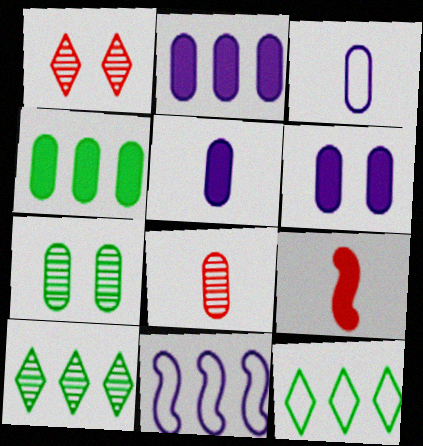[[2, 5, 6]]